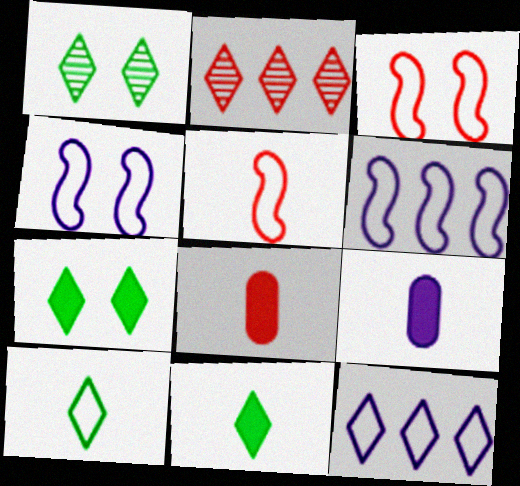[[1, 6, 8], 
[2, 3, 8]]